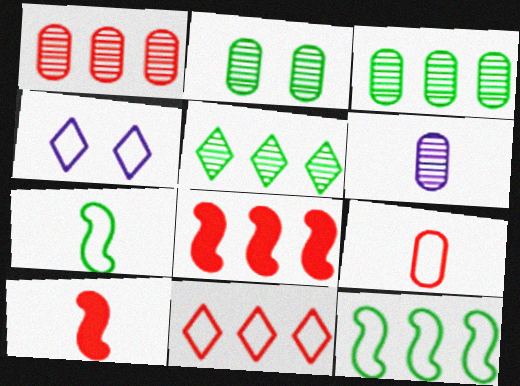[[1, 2, 6], 
[1, 8, 11], 
[3, 4, 10], 
[4, 9, 12]]